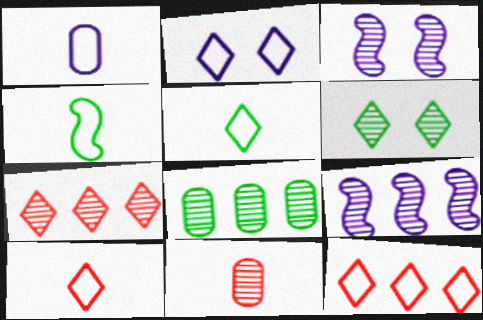[[1, 4, 10], 
[2, 5, 12], 
[6, 9, 11], 
[7, 8, 9]]